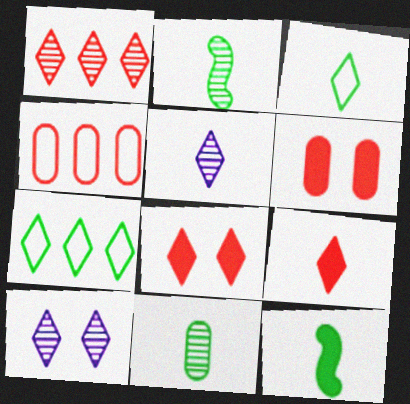[[3, 5, 9], 
[3, 11, 12], 
[4, 10, 12], 
[5, 7, 8], 
[7, 9, 10]]